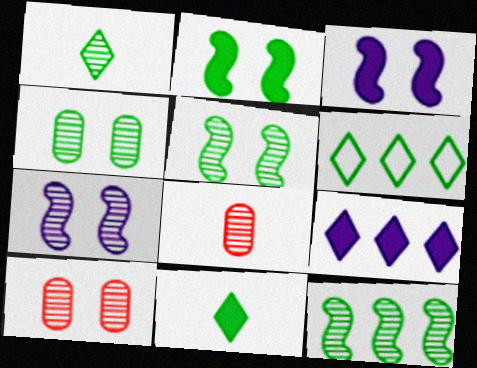[[1, 4, 12], 
[3, 6, 8]]